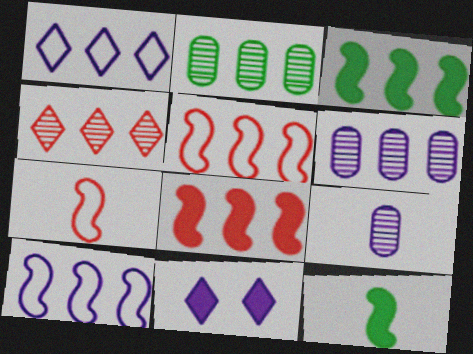[[1, 2, 8], 
[2, 7, 11], 
[9, 10, 11]]